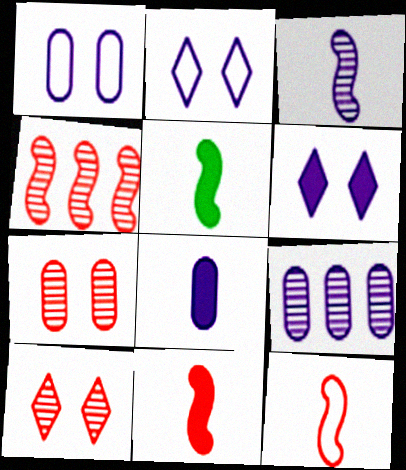[[1, 8, 9], 
[3, 5, 12]]